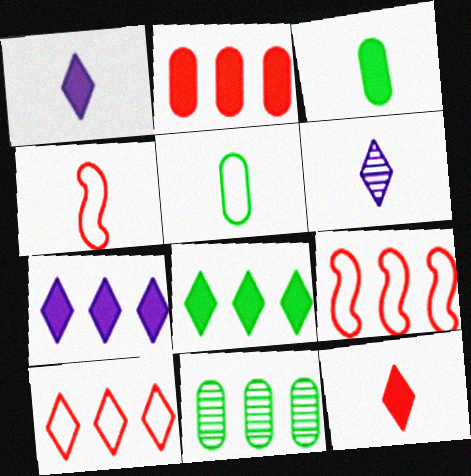[[3, 4, 6], 
[7, 9, 11]]